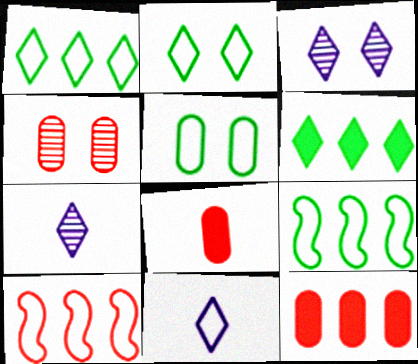[[3, 8, 9], 
[5, 10, 11]]